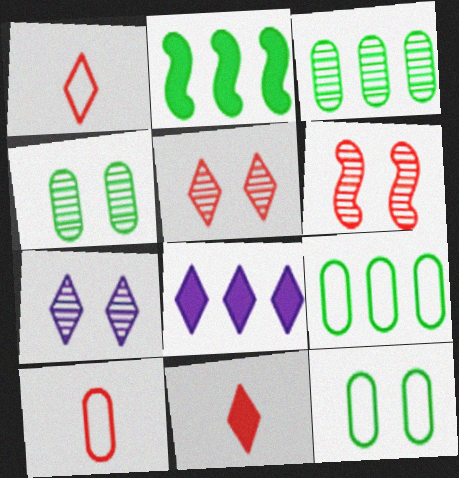[[2, 7, 10], 
[4, 6, 7]]